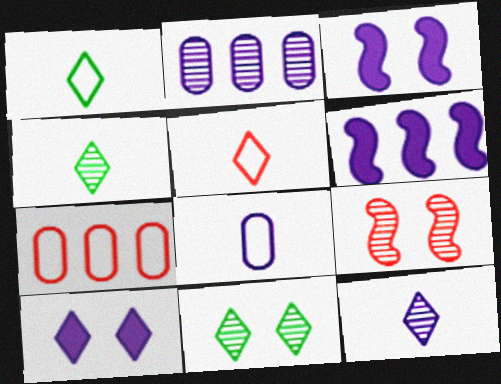[[2, 4, 9], 
[3, 4, 7]]